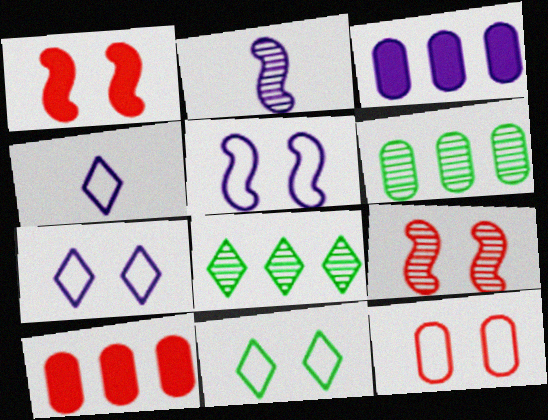[[1, 4, 6], 
[2, 3, 7], 
[2, 10, 11], 
[5, 11, 12]]